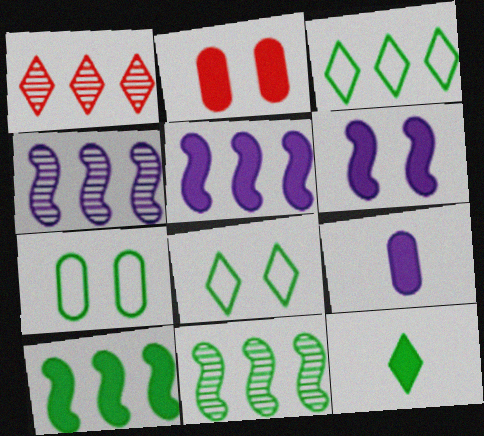[[2, 5, 12], 
[7, 11, 12]]